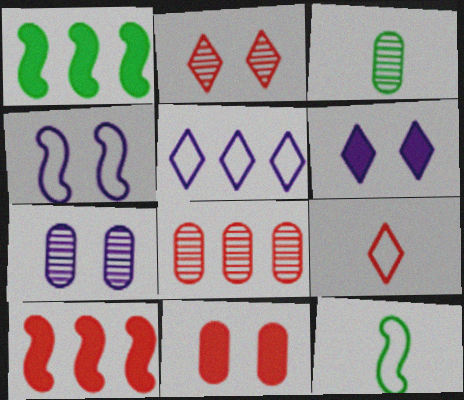[[1, 5, 8], 
[1, 7, 9], 
[3, 7, 8], 
[4, 6, 7], 
[6, 8, 12]]